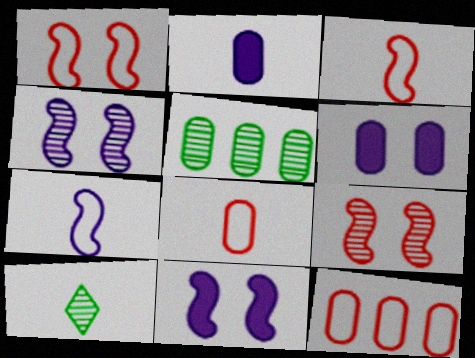[[2, 3, 10], 
[5, 6, 8], 
[10, 11, 12]]